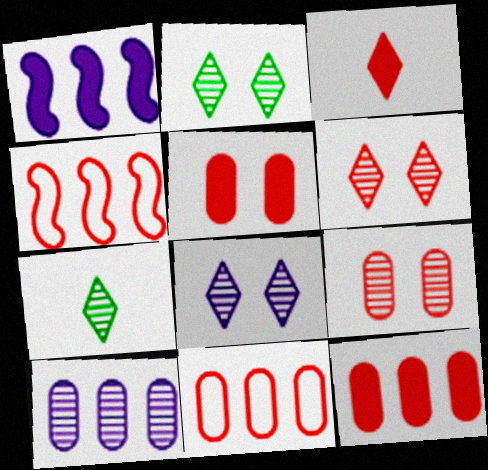[[2, 6, 8], 
[3, 4, 9]]